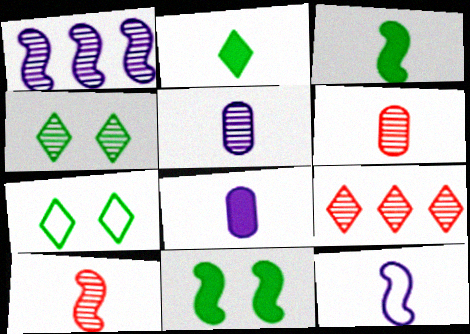[[1, 4, 6], 
[2, 6, 12], 
[3, 10, 12]]